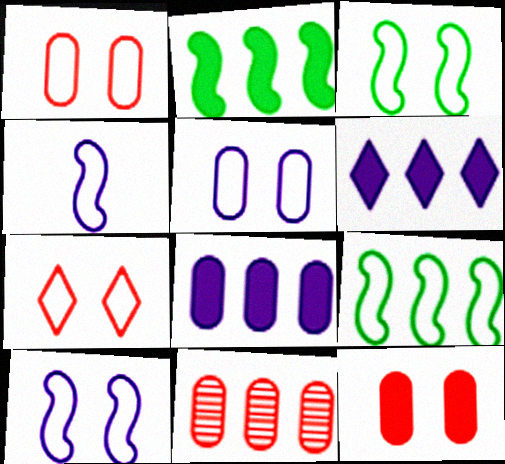[[3, 5, 7], 
[6, 9, 11]]